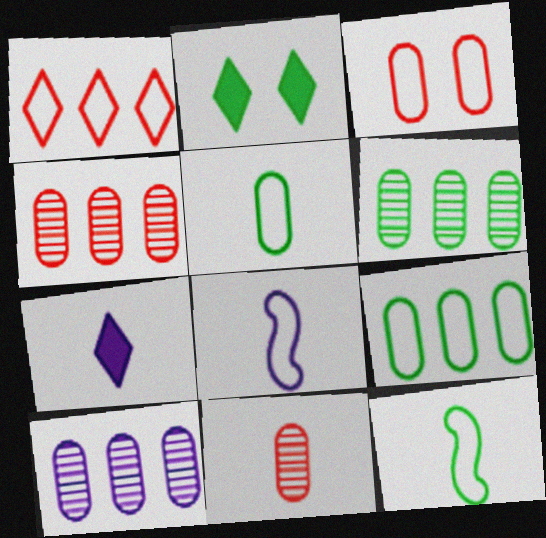[[2, 4, 8], 
[2, 6, 12], 
[4, 6, 10], 
[7, 11, 12]]